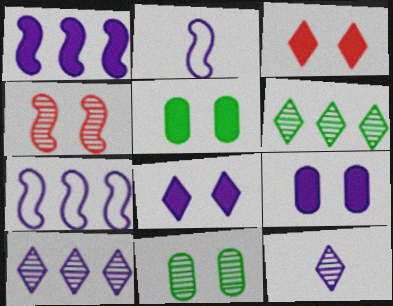[[2, 9, 10], 
[7, 9, 12]]